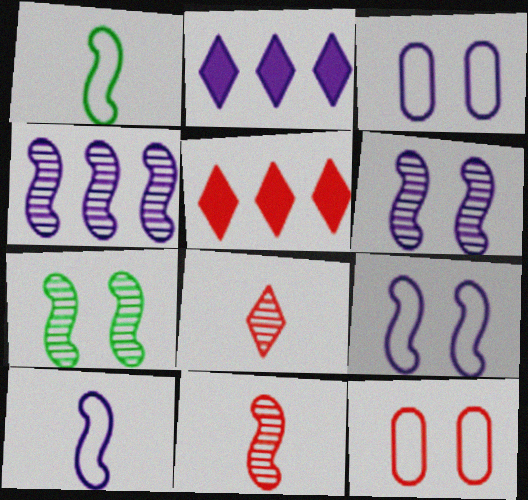[[4, 7, 11], 
[5, 11, 12]]